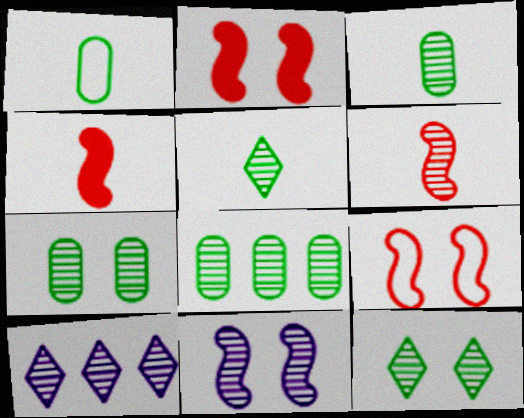[[1, 2, 10], 
[3, 7, 8], 
[6, 7, 10]]